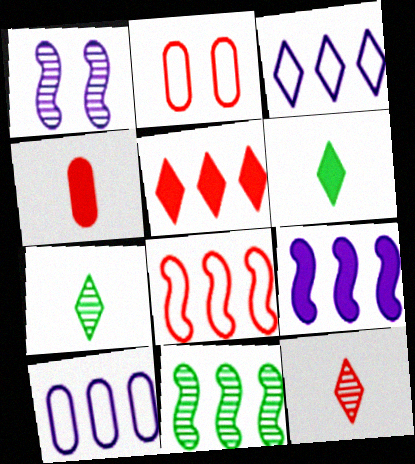[[2, 7, 9], 
[5, 10, 11], 
[8, 9, 11]]